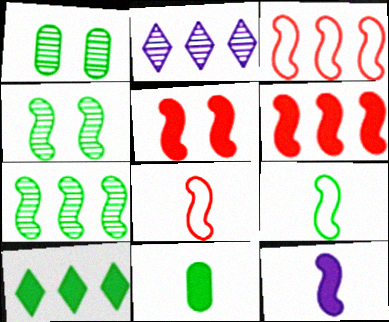[[1, 9, 10], 
[3, 4, 12]]